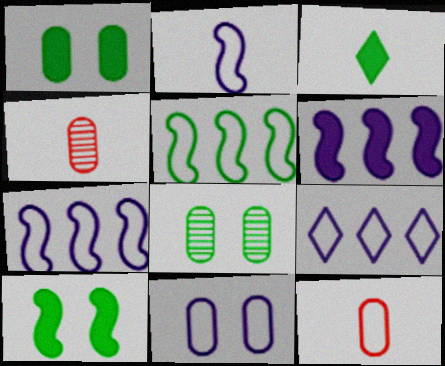[[2, 3, 4], 
[2, 9, 11], 
[3, 5, 8], 
[4, 9, 10]]